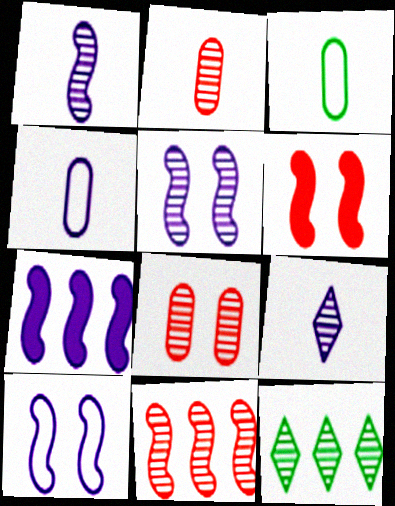[[1, 7, 10], 
[1, 8, 12], 
[2, 5, 12], 
[4, 6, 12]]